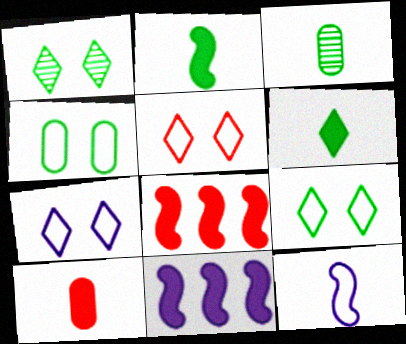[[3, 5, 11], 
[3, 7, 8], 
[5, 7, 9]]